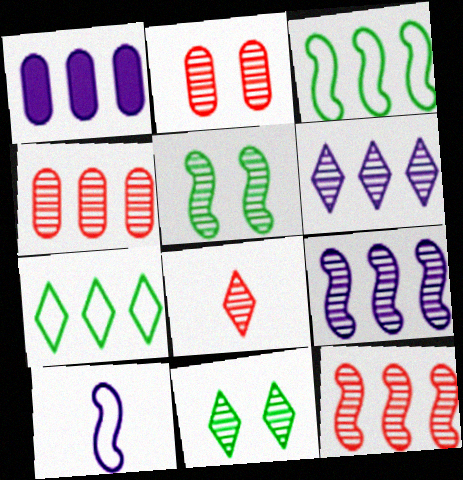[[1, 7, 12], 
[2, 8, 12], 
[6, 8, 11]]